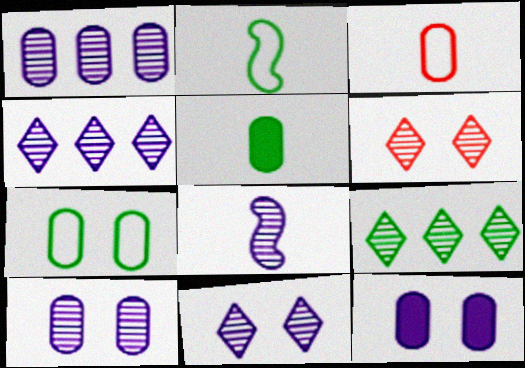[[1, 8, 11], 
[4, 8, 10]]